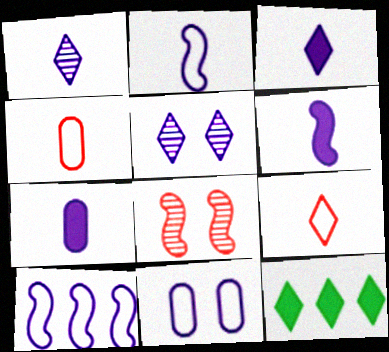[[1, 2, 7], 
[3, 6, 7], 
[5, 7, 10], 
[5, 9, 12]]